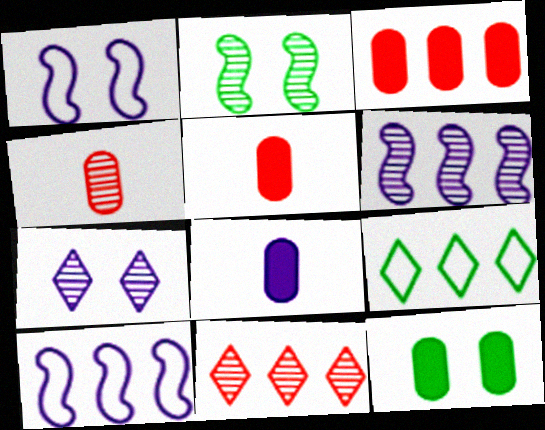[[3, 6, 9], 
[3, 8, 12], 
[7, 8, 10]]